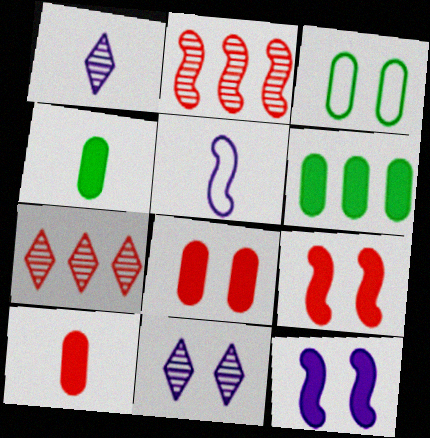[[3, 9, 11]]